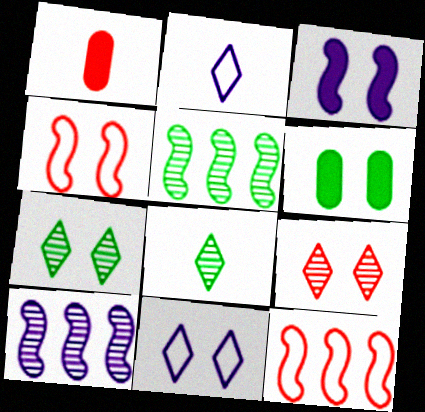[[1, 5, 11], 
[1, 9, 12]]